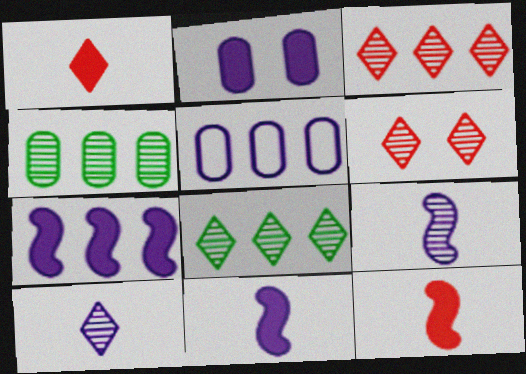[[4, 6, 9], 
[6, 8, 10]]